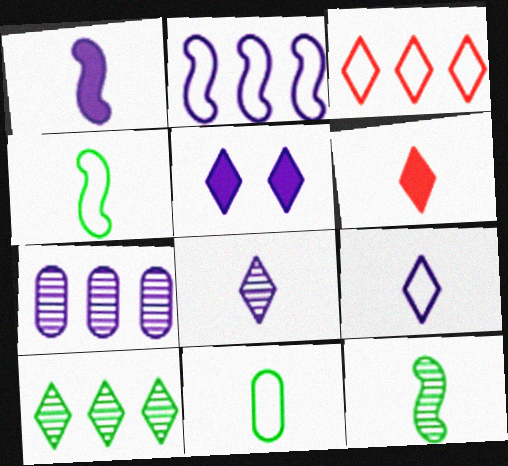[]